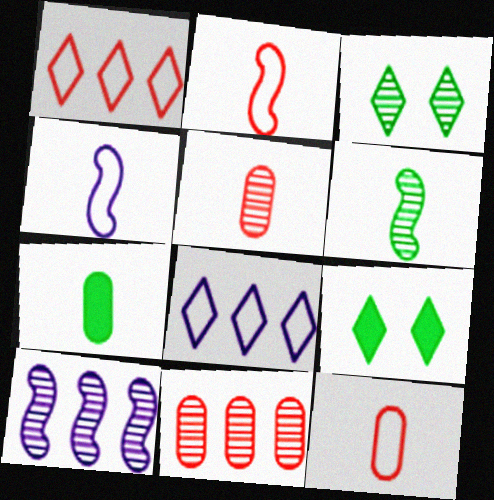[[3, 5, 10], 
[4, 9, 11], 
[9, 10, 12]]